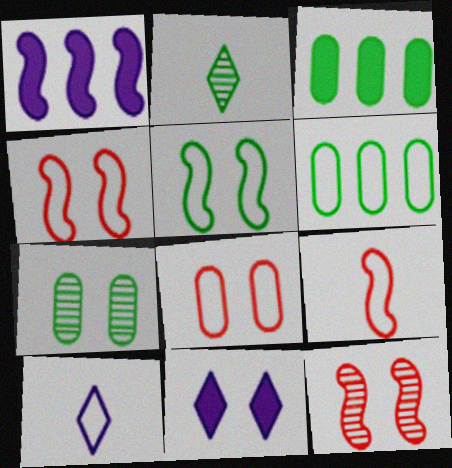[[1, 2, 8], 
[2, 3, 5], 
[3, 10, 12], 
[4, 6, 10], 
[4, 7, 11]]